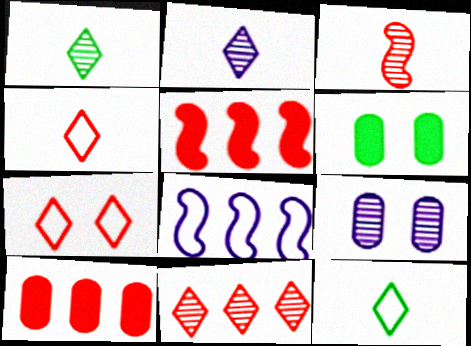[[3, 7, 10], 
[5, 9, 12]]